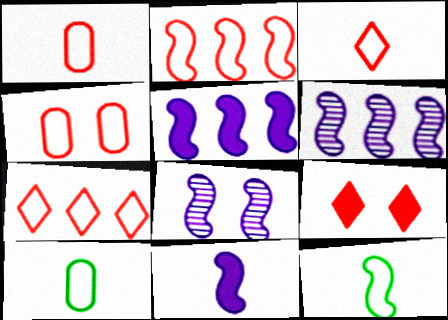[[2, 3, 4], 
[6, 9, 10]]